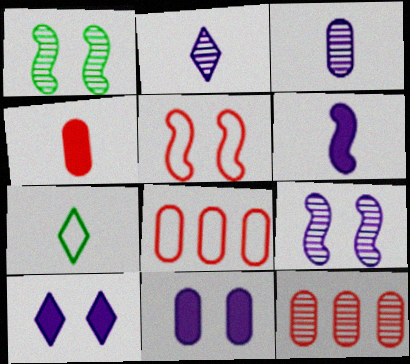[[1, 2, 12]]